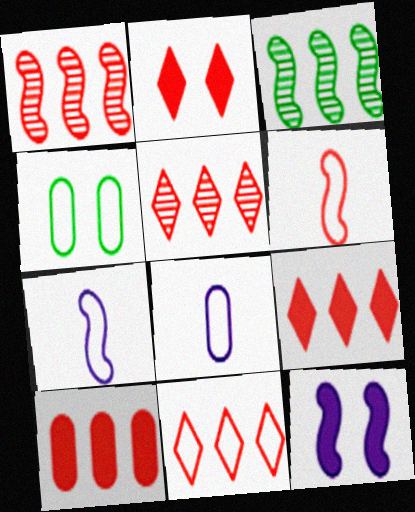[[1, 10, 11], 
[2, 3, 8], 
[3, 6, 12], 
[4, 7, 11], 
[5, 9, 11]]